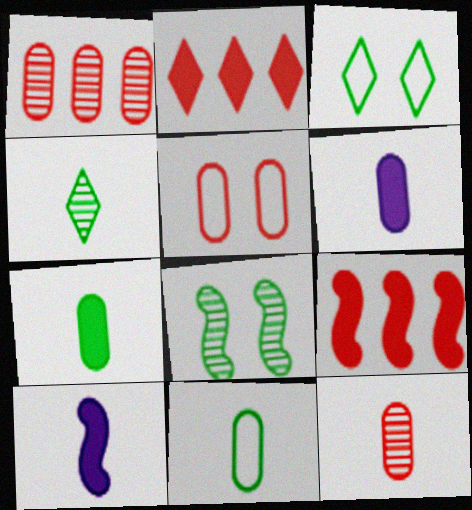[[1, 3, 10], 
[6, 11, 12]]